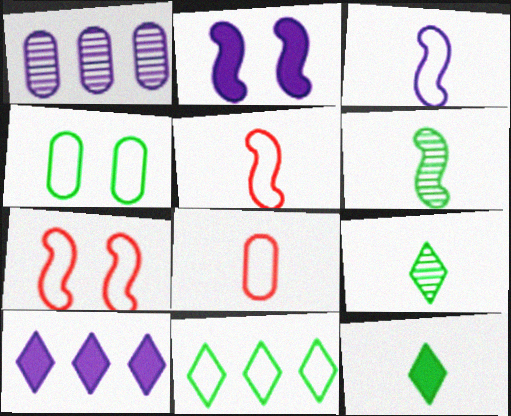[[1, 7, 12]]